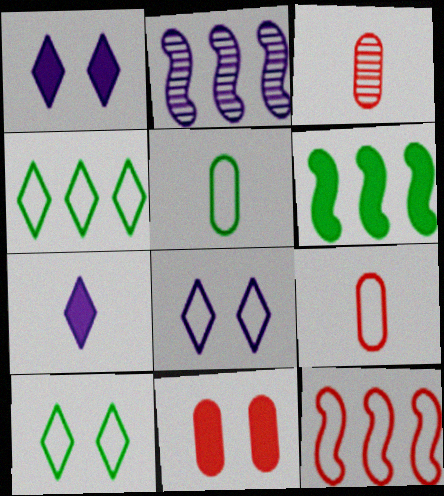[[2, 6, 12], 
[3, 6, 8], 
[5, 8, 12], 
[6, 7, 11]]